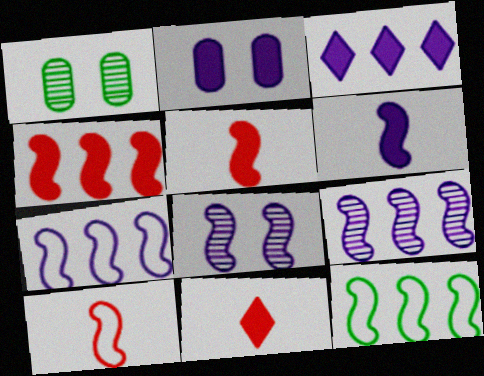[[1, 3, 10], 
[1, 7, 11], 
[2, 3, 6], 
[4, 9, 12], 
[5, 8, 12], 
[6, 7, 8]]